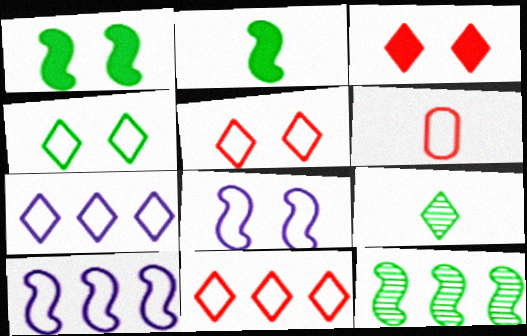[[3, 7, 9], 
[4, 6, 10]]